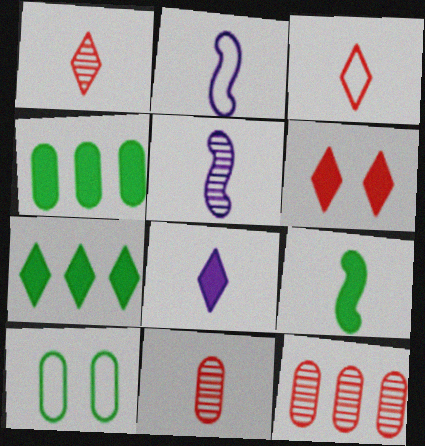[[6, 7, 8]]